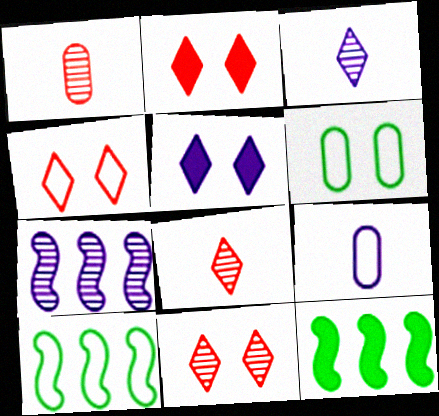[[1, 5, 10], 
[2, 4, 11], 
[4, 9, 10], 
[5, 7, 9], 
[9, 11, 12]]